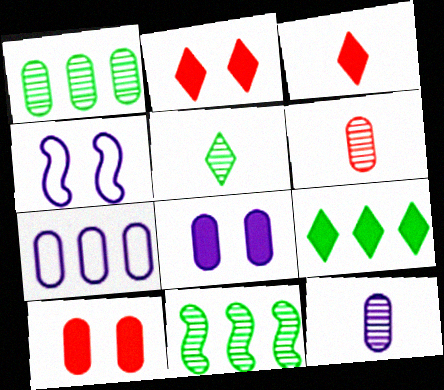[[1, 3, 4], 
[4, 6, 9], 
[7, 8, 12]]